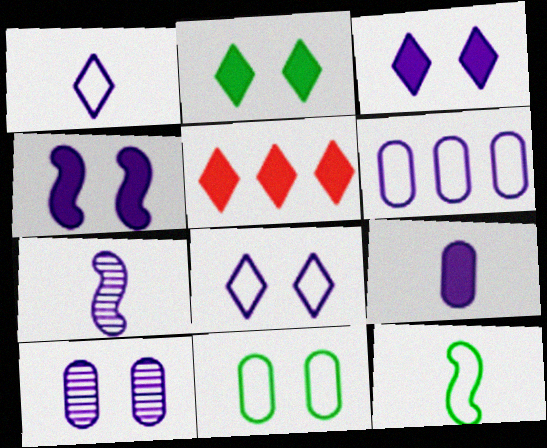[[1, 7, 9], 
[3, 6, 7], 
[4, 8, 10], 
[5, 7, 11], 
[5, 10, 12], 
[6, 9, 10]]